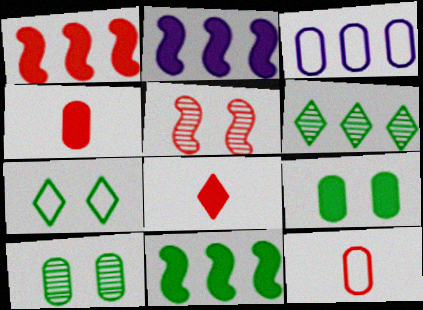[[1, 2, 11], 
[1, 3, 6], 
[2, 8, 9], 
[3, 4, 10]]